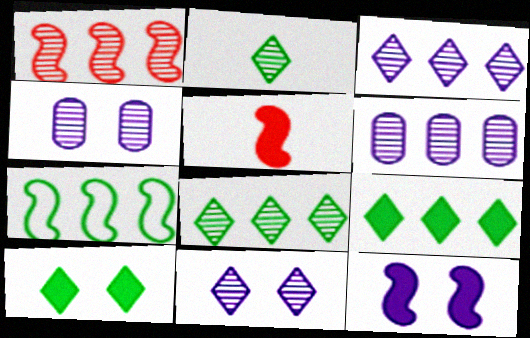[[1, 2, 4], 
[1, 6, 8]]